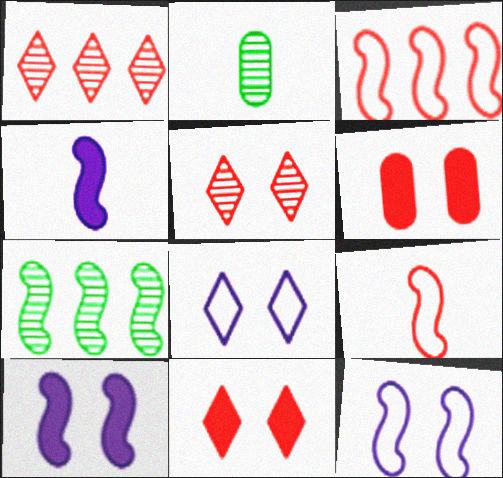[[1, 6, 9], 
[7, 9, 10]]